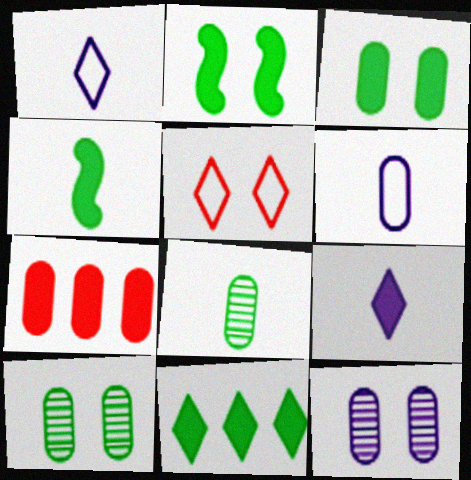[[2, 5, 12], 
[2, 7, 9], 
[3, 4, 11], 
[6, 7, 10]]